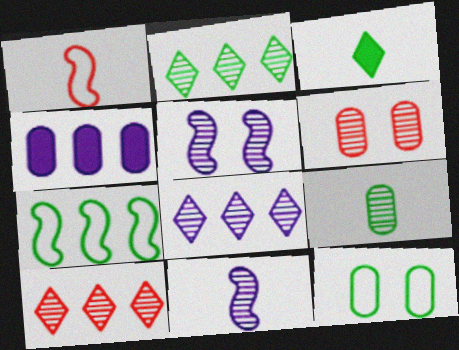[[2, 6, 11], 
[2, 8, 10], 
[4, 7, 10], 
[5, 9, 10]]